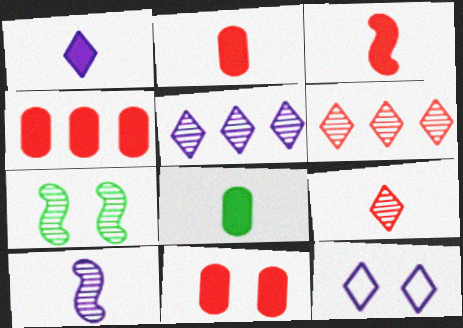[[1, 3, 8], 
[1, 5, 12], 
[2, 4, 11], 
[7, 11, 12]]